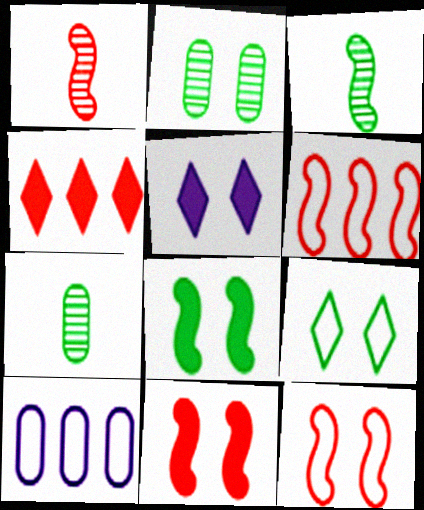[[1, 6, 11], 
[2, 5, 12], 
[2, 8, 9], 
[5, 6, 7]]